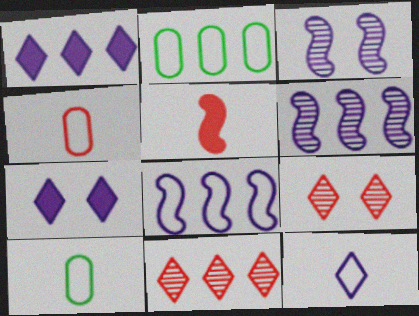[]